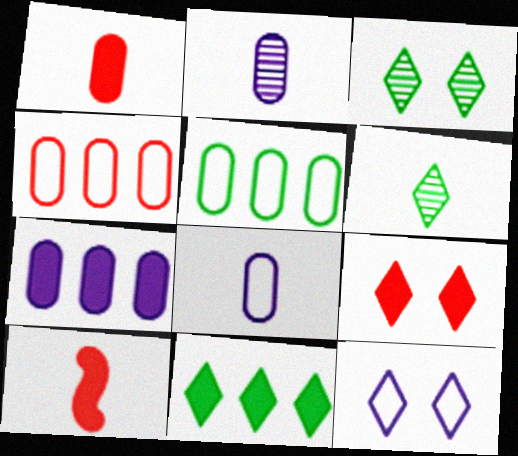[[3, 9, 12], 
[6, 8, 10]]